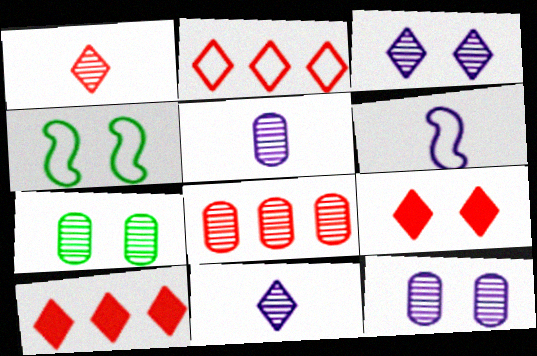[[1, 2, 9], 
[4, 5, 10], 
[4, 9, 12], 
[5, 7, 8], 
[6, 7, 10]]